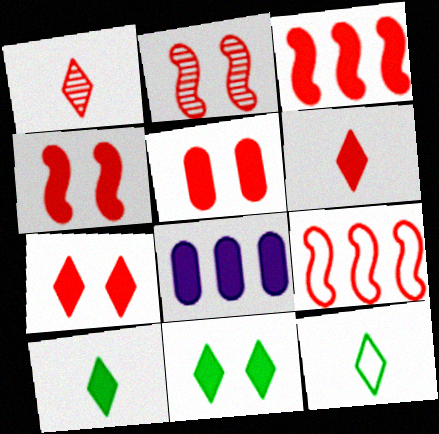[[1, 5, 9], 
[2, 8, 12], 
[3, 5, 6], 
[4, 5, 7], 
[4, 8, 10]]